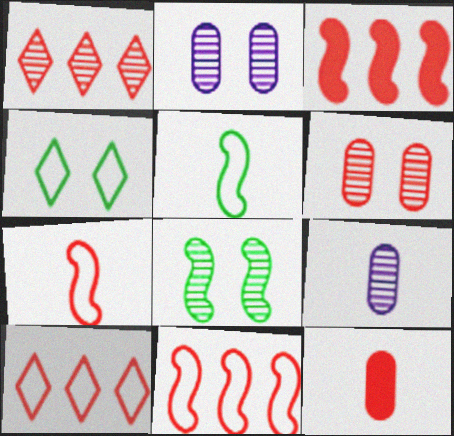[[1, 8, 9], 
[3, 4, 9]]